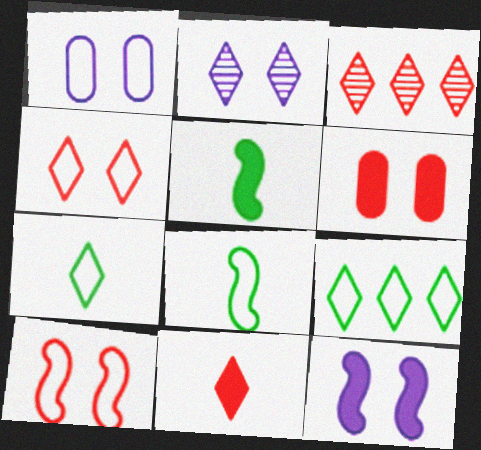[[1, 2, 12], 
[1, 3, 5], 
[2, 9, 11], 
[3, 4, 11]]